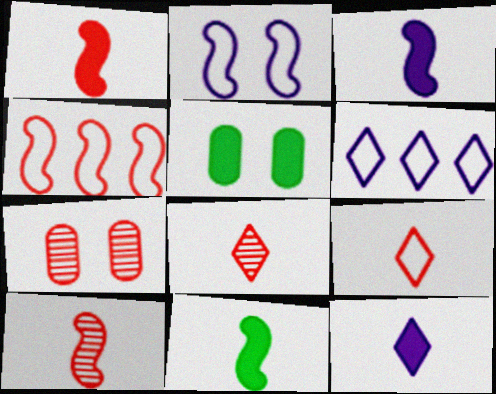[[1, 3, 11], 
[5, 6, 10], 
[6, 7, 11]]